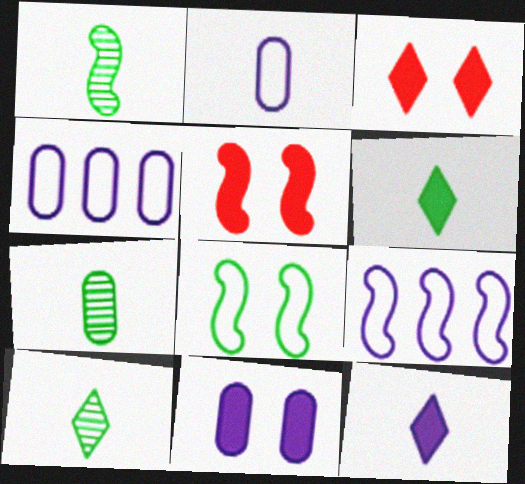[[1, 3, 4], 
[1, 5, 9], 
[1, 7, 10], 
[3, 7, 9], 
[4, 5, 10]]